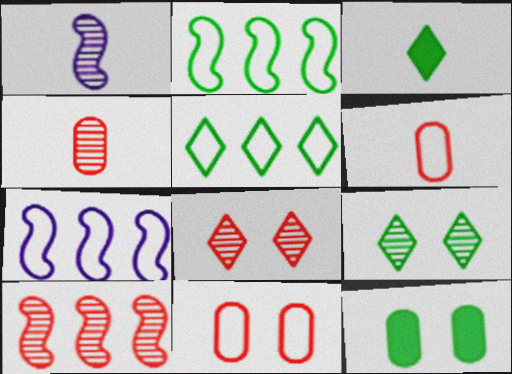[[1, 3, 6], 
[3, 5, 9], 
[4, 8, 10]]